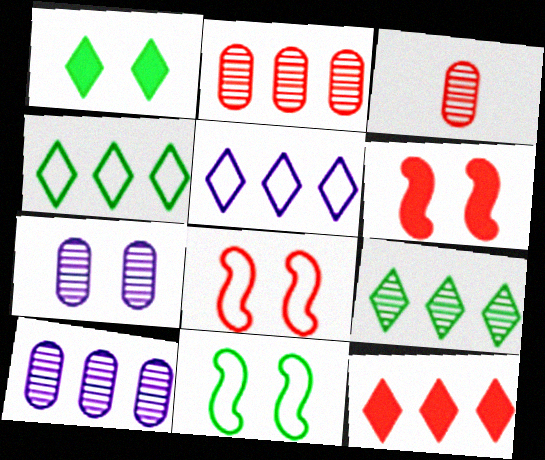[[1, 7, 8], 
[3, 8, 12], 
[5, 9, 12]]